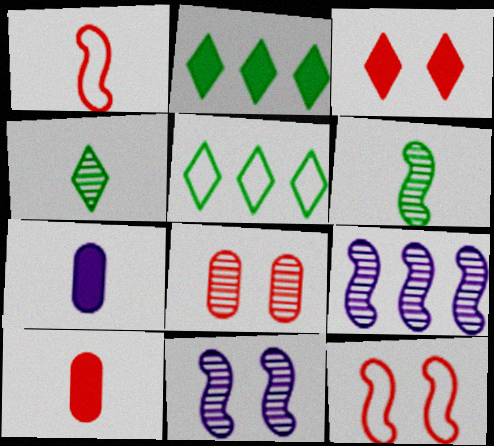[[1, 4, 7], 
[3, 8, 12], 
[4, 8, 9], 
[5, 10, 11]]